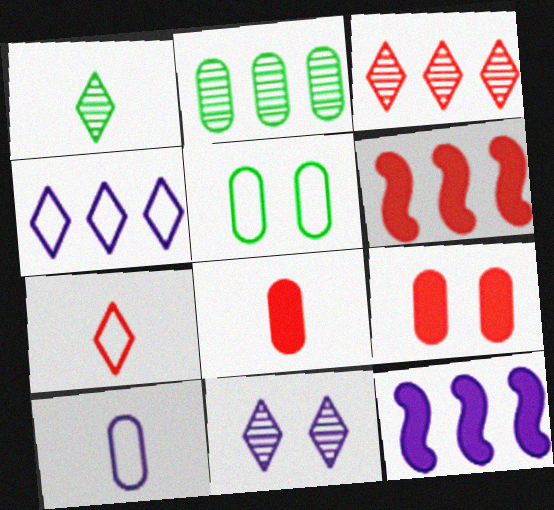[[1, 3, 11], 
[2, 4, 6], 
[2, 9, 10], 
[10, 11, 12]]